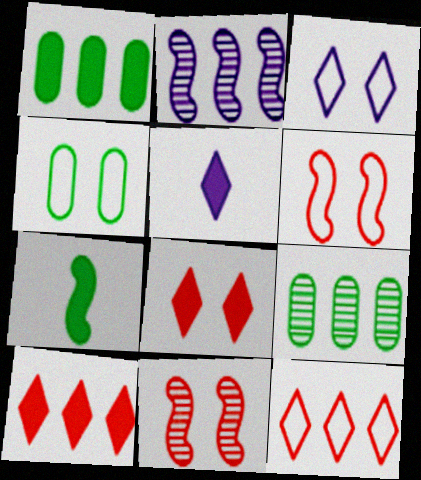[[1, 2, 12], 
[2, 6, 7], 
[3, 4, 6], 
[5, 6, 9]]